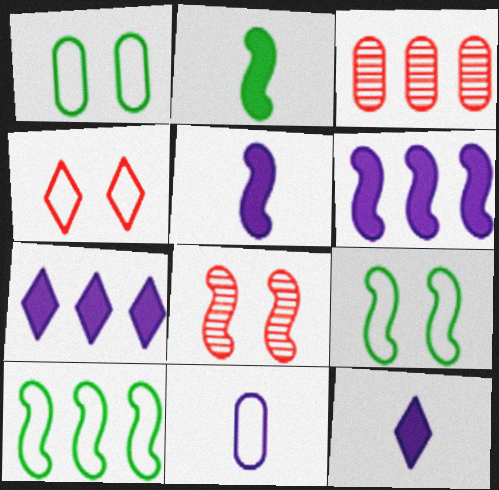[[3, 7, 10], 
[3, 9, 12], 
[4, 10, 11], 
[5, 8, 10]]